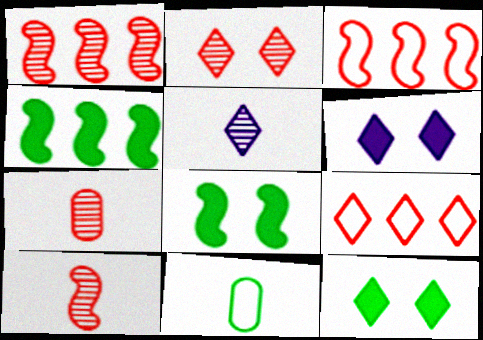[[1, 2, 7], 
[1, 6, 11], 
[5, 9, 12]]